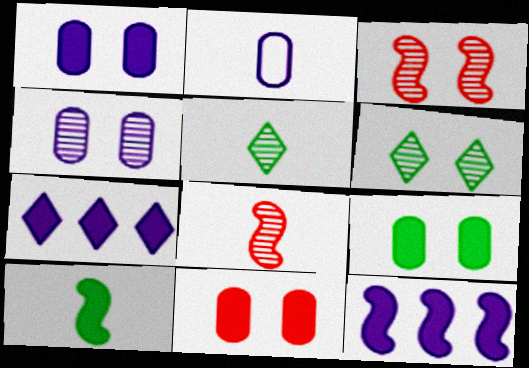[[1, 9, 11], 
[3, 4, 6], 
[7, 10, 11]]